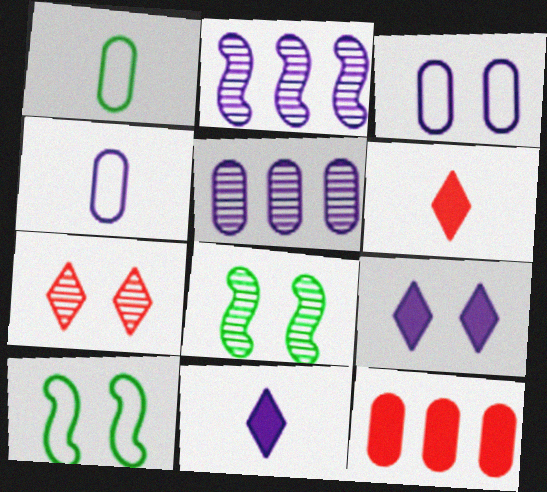[[2, 3, 11], 
[2, 4, 9], 
[5, 6, 10]]